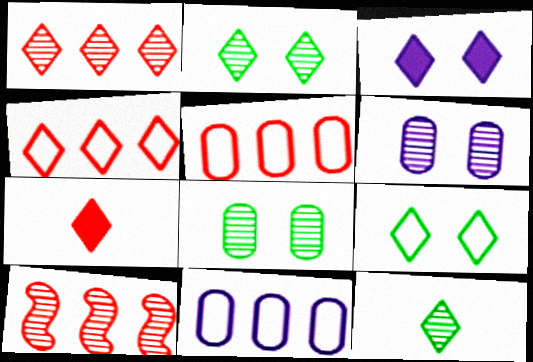[[3, 4, 12], 
[6, 10, 12]]